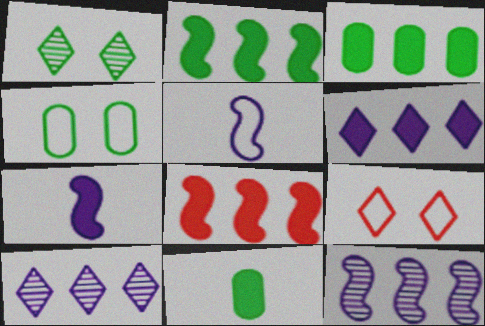[[3, 6, 8], 
[9, 11, 12]]